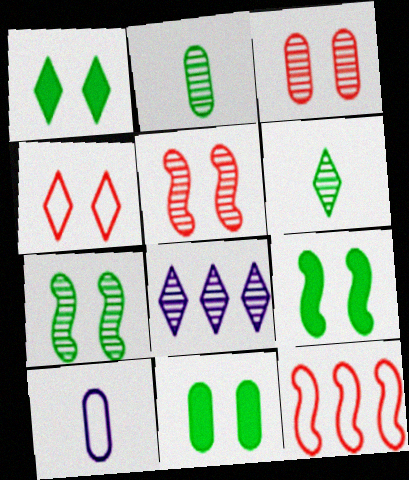[[1, 9, 11], 
[2, 5, 8]]